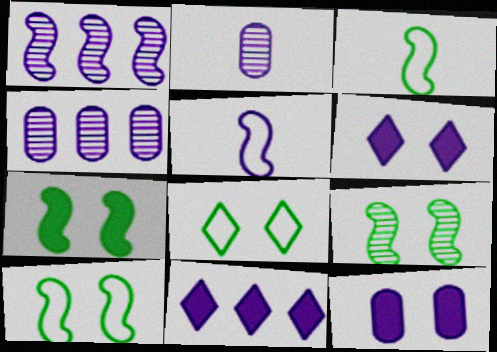[[4, 5, 6], 
[7, 9, 10]]